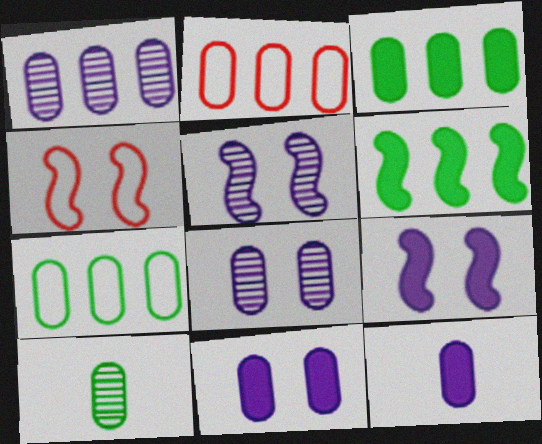[[1, 2, 3], 
[2, 10, 11]]